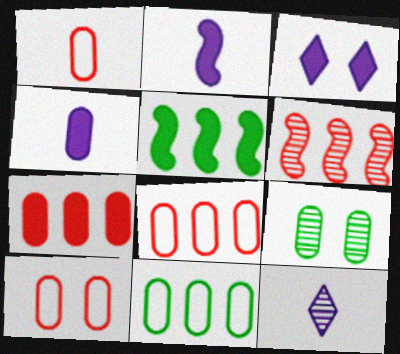[[1, 8, 10], 
[4, 8, 9], 
[5, 10, 12], 
[6, 9, 12]]